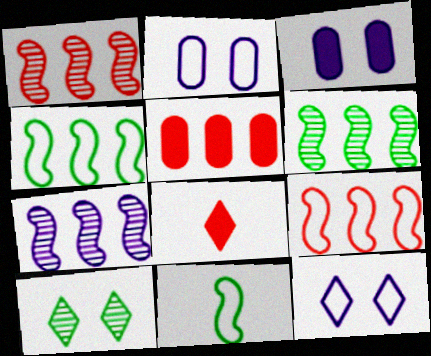[[1, 6, 7], 
[2, 6, 8]]